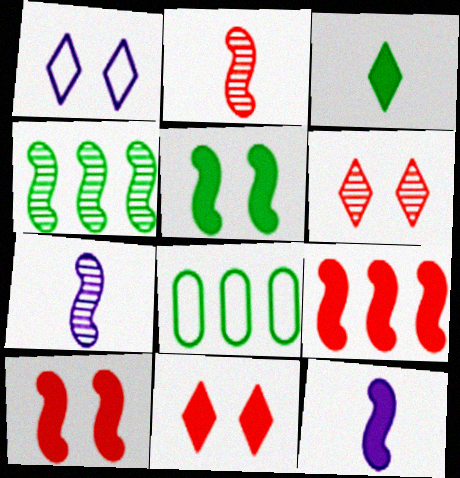[[5, 9, 12], 
[6, 8, 12], 
[7, 8, 11]]